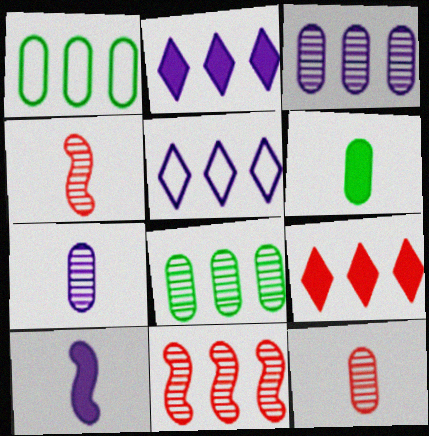[[1, 2, 11]]